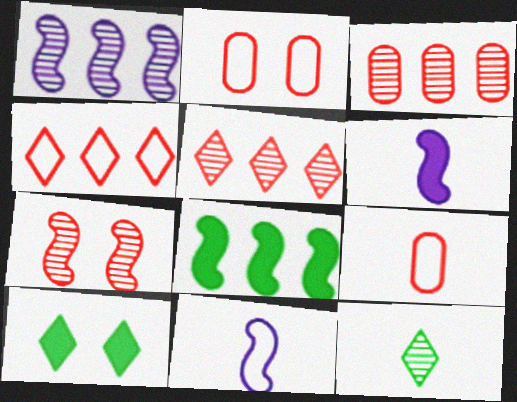[[1, 9, 10], 
[3, 10, 11], 
[6, 9, 12], 
[7, 8, 11]]